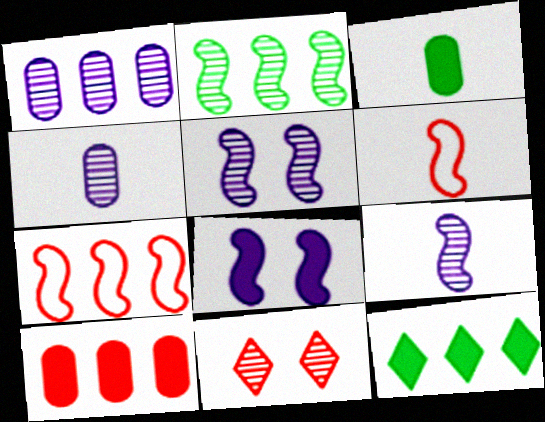[[1, 7, 12], 
[2, 4, 11], 
[2, 6, 8], 
[6, 10, 11]]